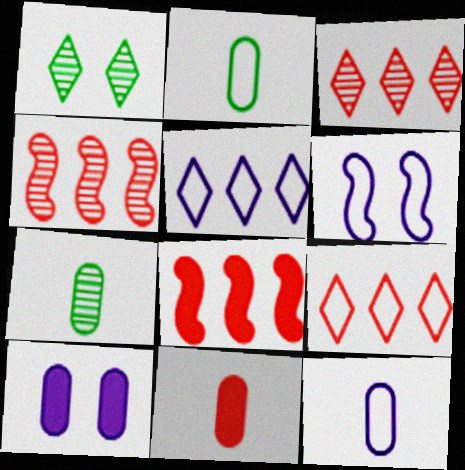[[1, 8, 12], 
[2, 6, 9], 
[5, 6, 12], 
[7, 11, 12]]